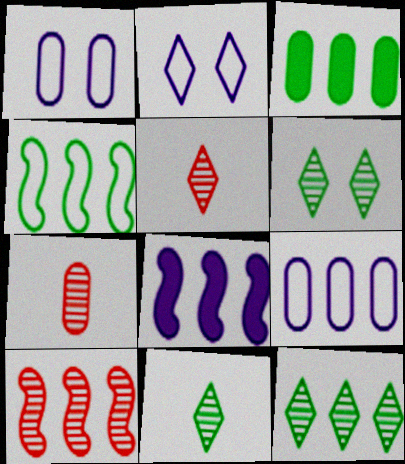[[1, 3, 7], 
[3, 4, 12], 
[4, 8, 10], 
[6, 11, 12]]